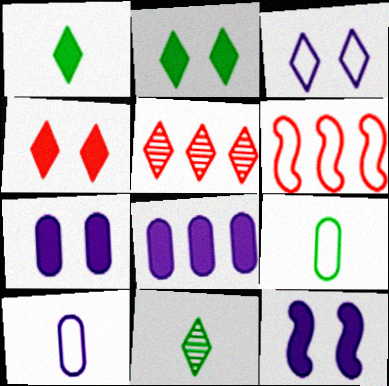[[1, 3, 5], 
[3, 6, 9], 
[5, 9, 12], 
[6, 7, 11]]